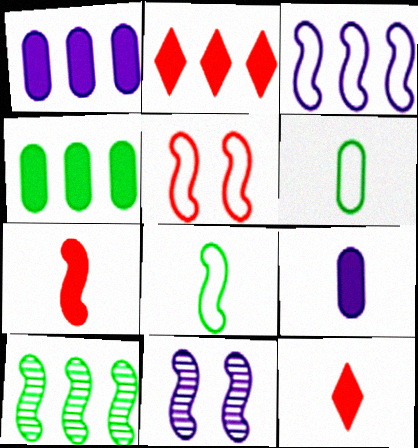[[2, 6, 11], 
[3, 5, 8]]